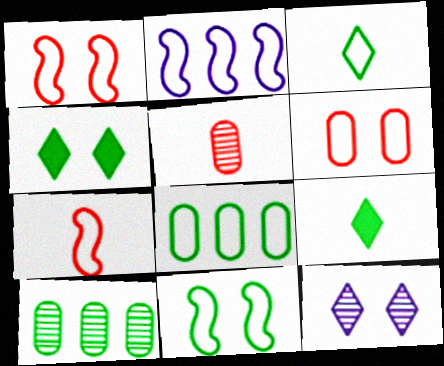[[2, 3, 6], 
[2, 4, 5], 
[2, 7, 11], 
[3, 8, 11], 
[9, 10, 11]]